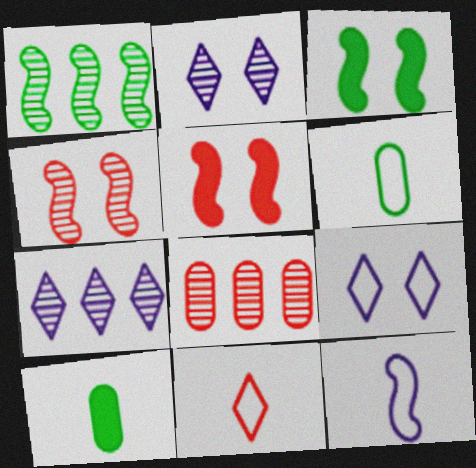[[1, 5, 12], 
[1, 7, 8], 
[5, 6, 7], 
[5, 8, 11], 
[6, 11, 12]]